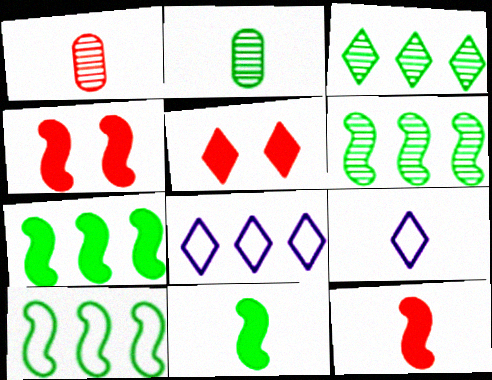[[1, 9, 11], 
[2, 4, 8], 
[2, 9, 12], 
[3, 5, 9], 
[6, 7, 10]]